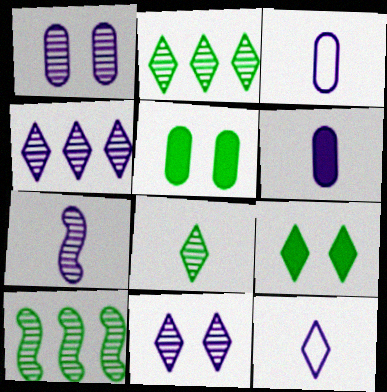[[1, 4, 7], 
[6, 7, 12]]